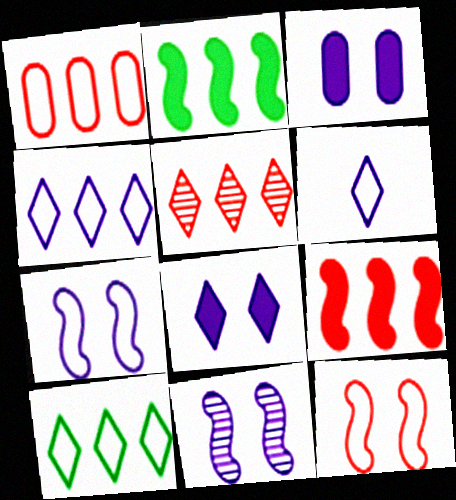[[1, 5, 9]]